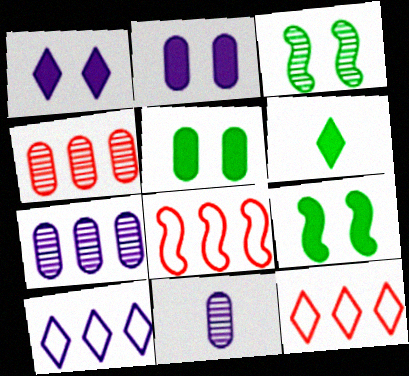[[9, 11, 12]]